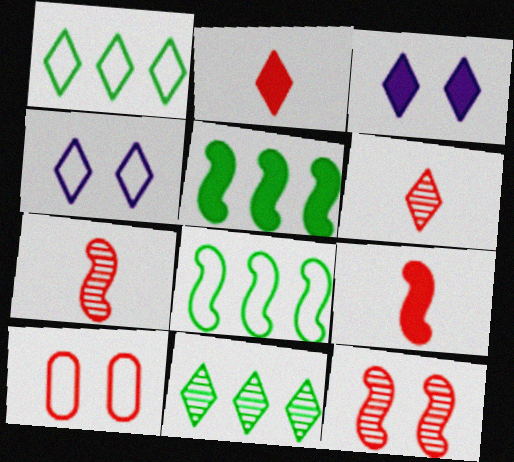[[1, 3, 6], 
[2, 4, 11]]